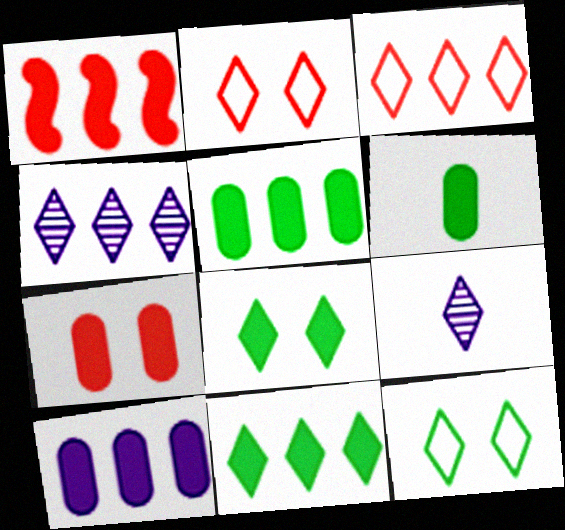[[1, 10, 11], 
[2, 9, 11], 
[3, 4, 11], 
[3, 8, 9], 
[6, 7, 10]]